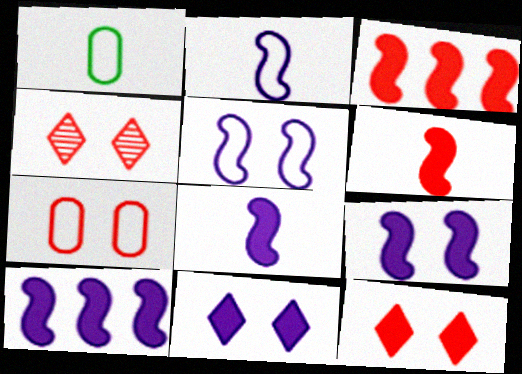[[1, 4, 10], 
[8, 9, 10]]